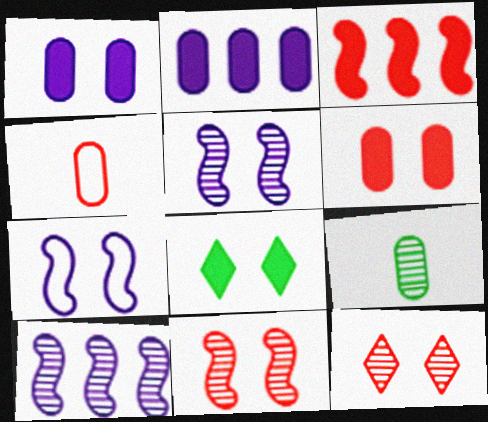[[3, 4, 12], 
[4, 8, 10], 
[9, 10, 12]]